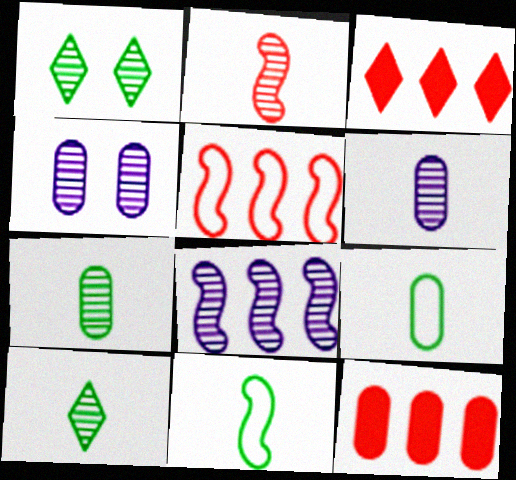[[2, 6, 10], 
[3, 4, 11], 
[4, 9, 12]]